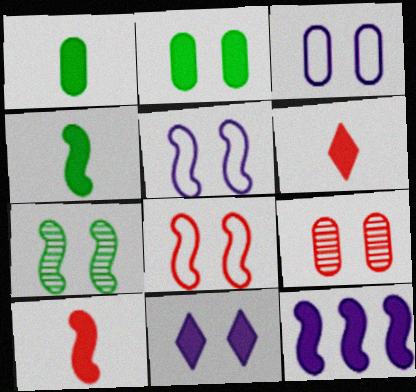[[2, 3, 9], 
[2, 6, 12]]